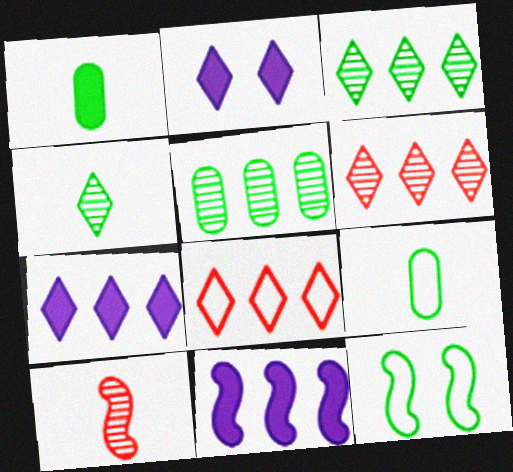[[1, 3, 12], 
[2, 4, 8], 
[3, 7, 8], 
[5, 8, 11], 
[10, 11, 12]]